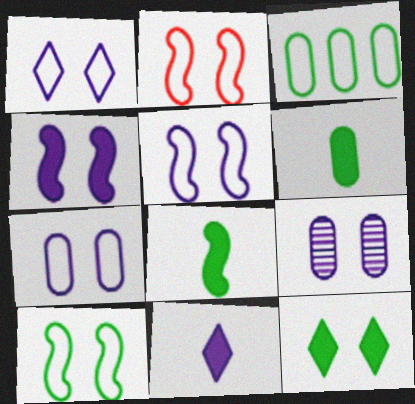[[1, 4, 9], 
[1, 5, 7], 
[2, 5, 10], 
[2, 9, 12]]